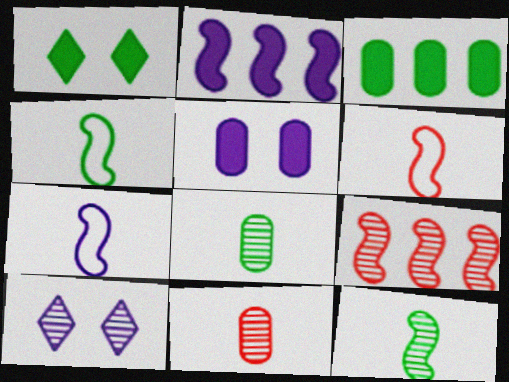[[3, 6, 10], 
[4, 6, 7], 
[8, 9, 10]]